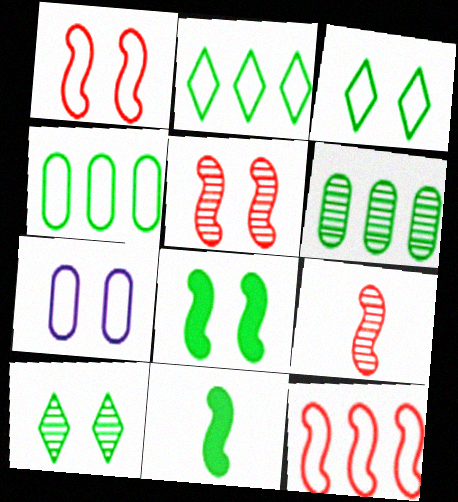[[1, 3, 7], 
[3, 6, 11], 
[4, 10, 11]]